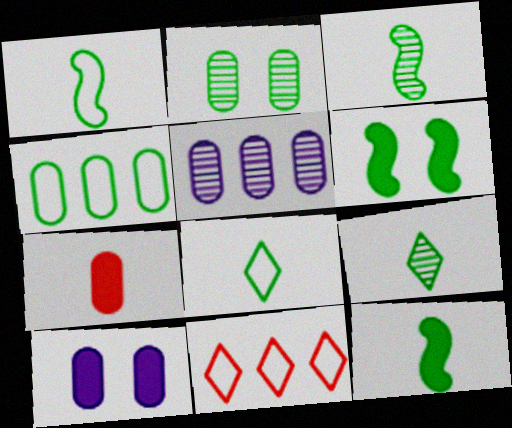[[1, 3, 12], 
[3, 10, 11], 
[4, 6, 9]]